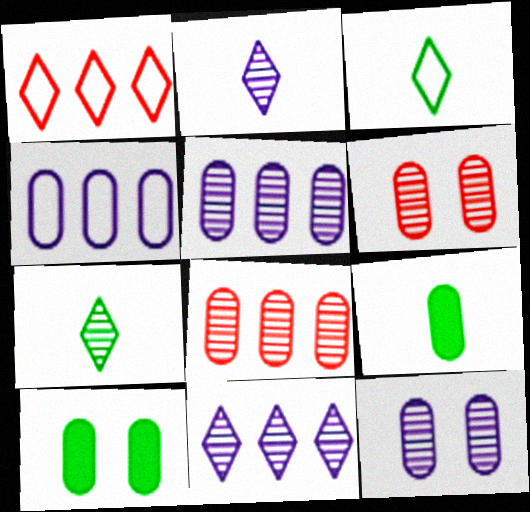[[4, 6, 9]]